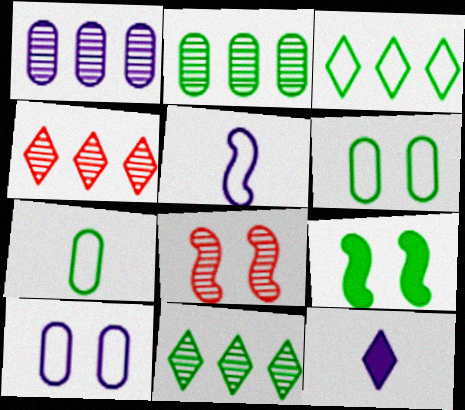[[7, 9, 11]]